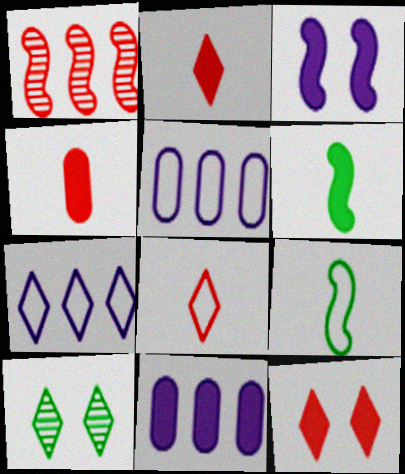[[1, 3, 9], 
[2, 7, 10], 
[6, 11, 12]]